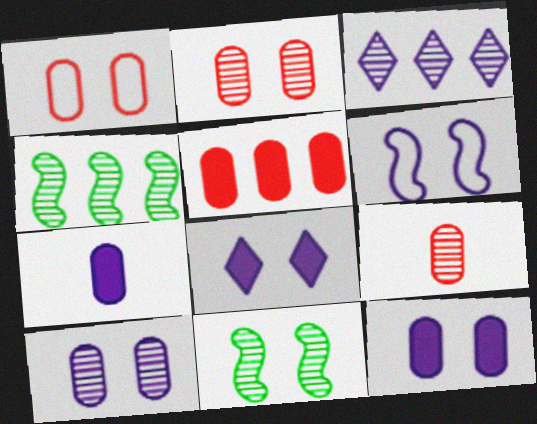[[1, 5, 9], 
[1, 8, 11], 
[3, 6, 7], 
[3, 9, 11], 
[6, 8, 10]]